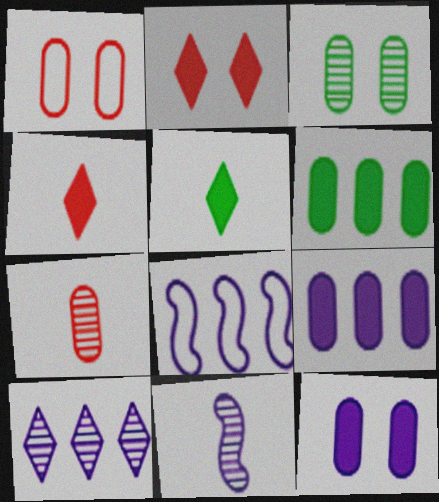[[1, 3, 12], 
[3, 4, 8], 
[8, 9, 10]]